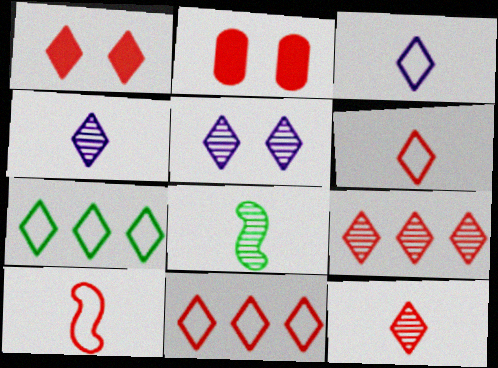[[1, 4, 7], 
[1, 6, 9], 
[1, 11, 12], 
[2, 9, 10]]